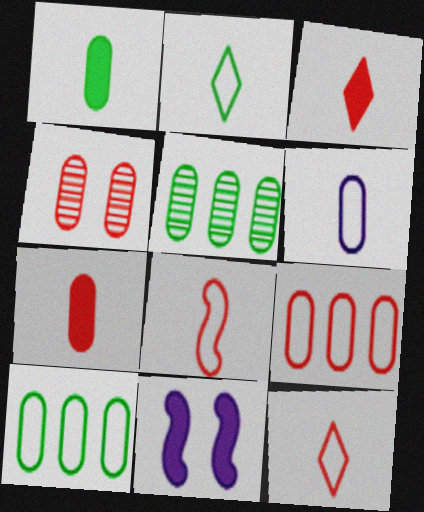[[2, 6, 8], 
[4, 7, 9], 
[5, 11, 12]]